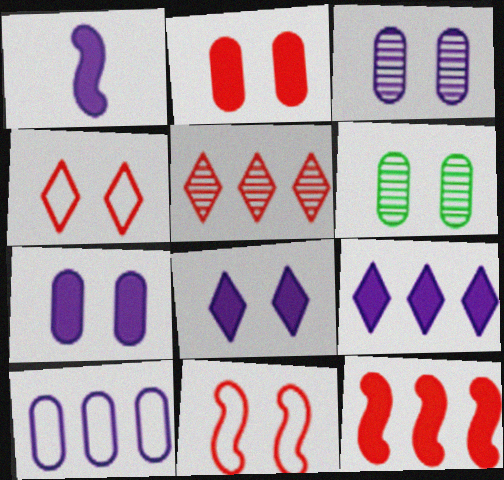[[1, 7, 9], 
[6, 8, 11]]